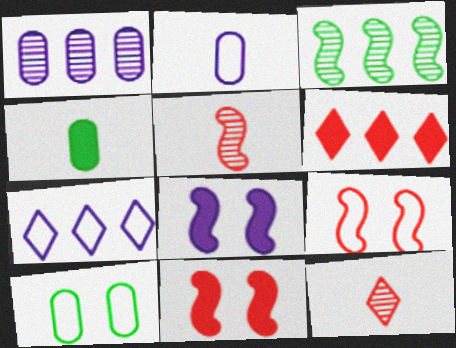[[4, 6, 8]]